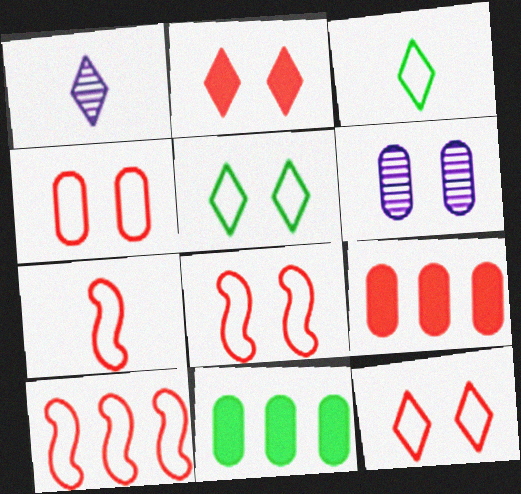[[1, 8, 11], 
[4, 8, 12], 
[7, 8, 10]]